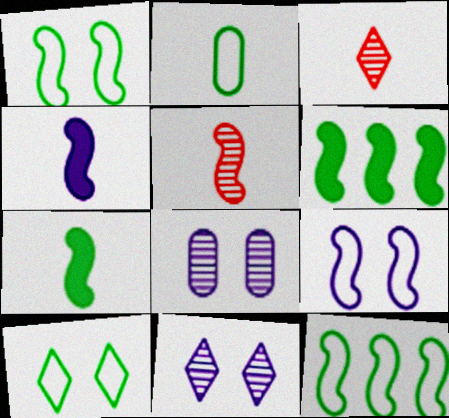[[2, 3, 4], 
[2, 10, 12], 
[5, 6, 9]]